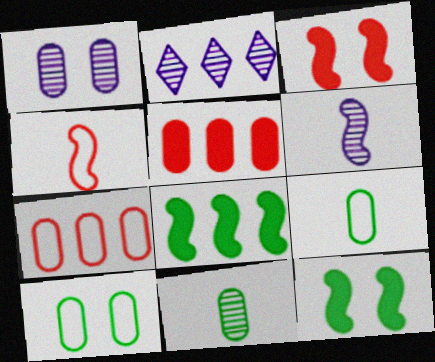[[1, 2, 6], 
[1, 5, 9], 
[2, 3, 9], 
[2, 7, 8]]